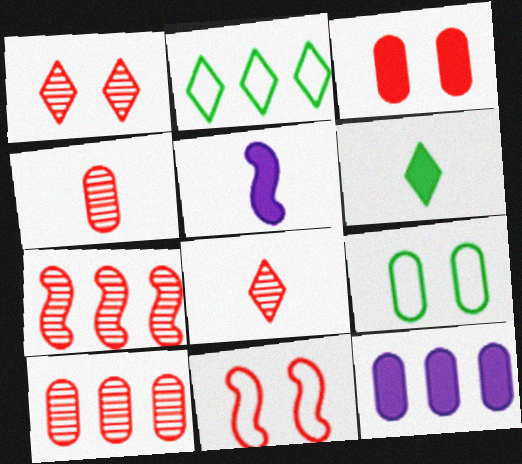[[1, 3, 11], 
[1, 4, 7], 
[2, 7, 12], 
[4, 9, 12]]